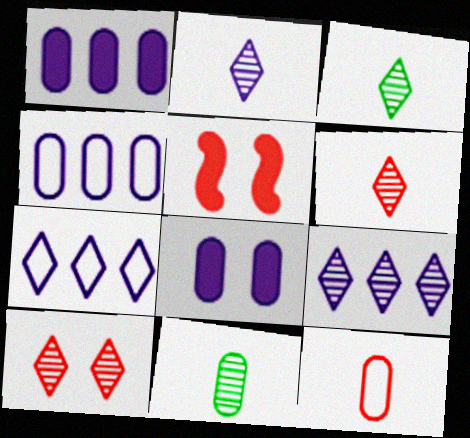[[2, 3, 6], 
[3, 4, 5], 
[3, 9, 10], 
[5, 7, 11]]